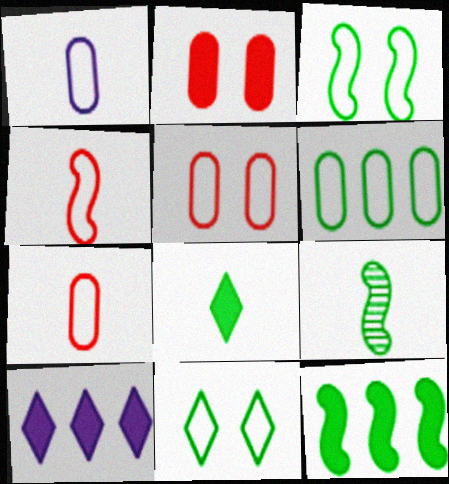[[1, 5, 6], 
[3, 9, 12], 
[5, 9, 10]]